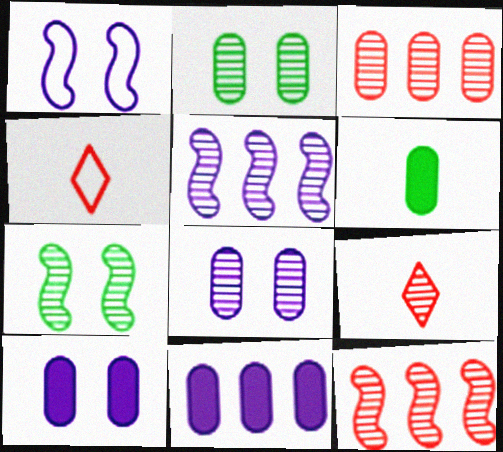[[2, 5, 9], 
[4, 7, 11]]